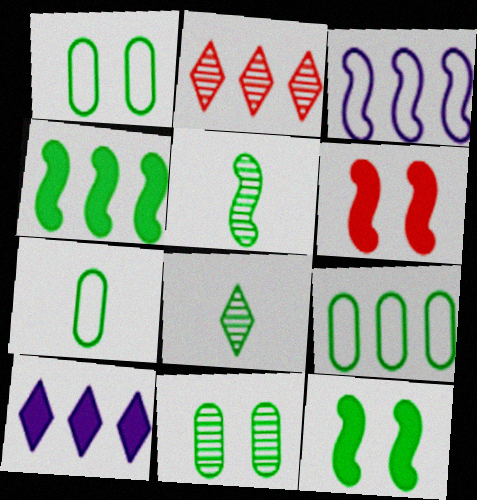[[1, 4, 8], 
[1, 7, 9], 
[3, 5, 6], 
[8, 9, 12]]